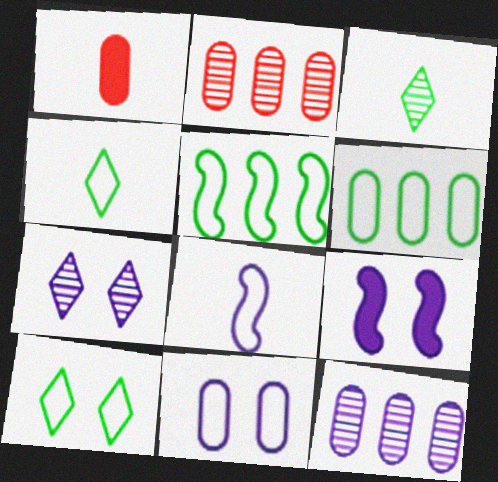[[1, 3, 8], 
[1, 5, 7], 
[2, 4, 9], 
[7, 9, 11]]